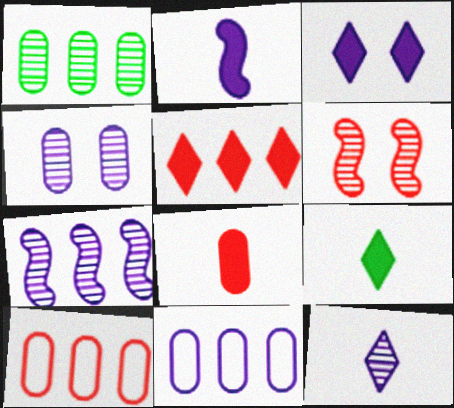[[1, 6, 12], 
[2, 8, 9], 
[3, 5, 9], 
[4, 7, 12], 
[6, 9, 11]]